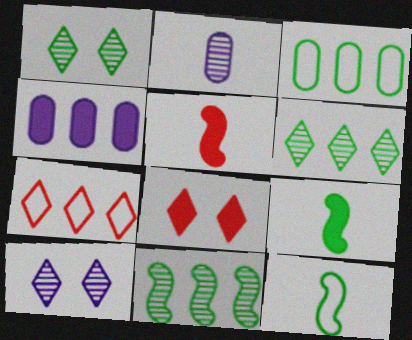[[1, 3, 9], 
[3, 5, 10], 
[4, 7, 11], 
[4, 8, 9]]